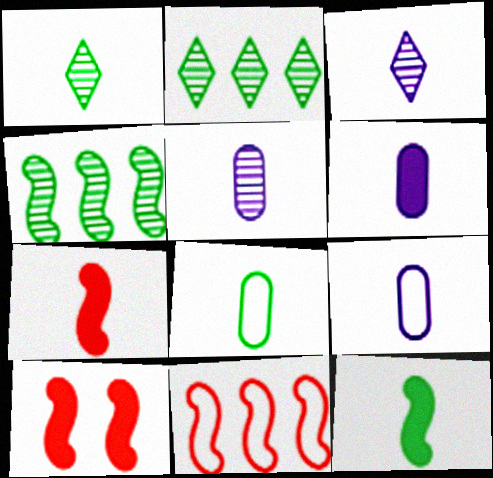[[1, 7, 9], 
[1, 8, 12], 
[2, 9, 10], 
[3, 7, 8], 
[5, 6, 9]]